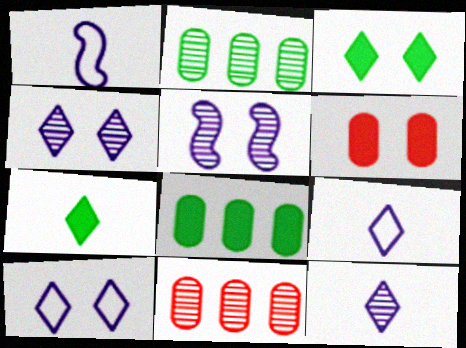[[1, 3, 11]]